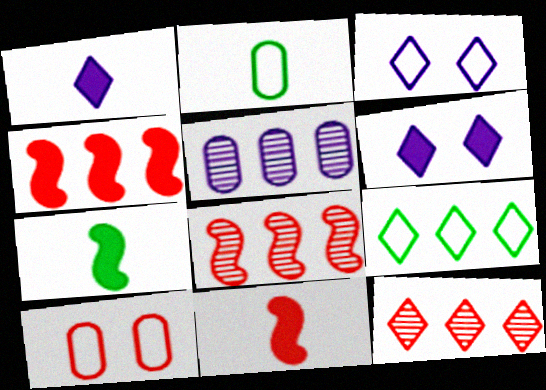[[2, 6, 8], 
[4, 5, 9], 
[10, 11, 12]]